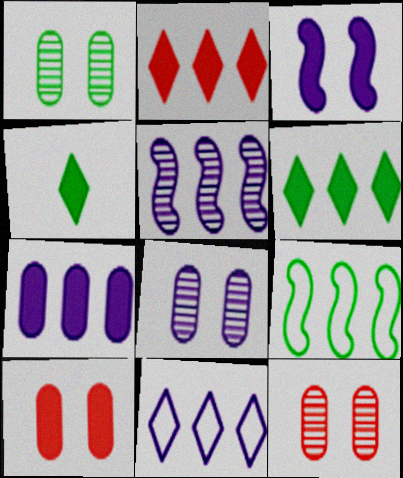[[1, 4, 9], 
[1, 8, 12], 
[5, 7, 11]]